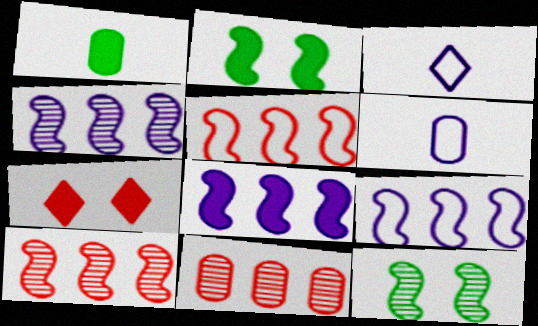[[1, 7, 8], 
[2, 3, 11], 
[4, 8, 9]]